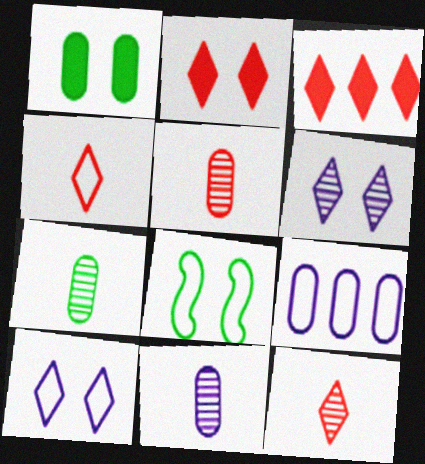[[1, 5, 9], 
[3, 8, 11], 
[4, 8, 9], 
[5, 7, 11]]